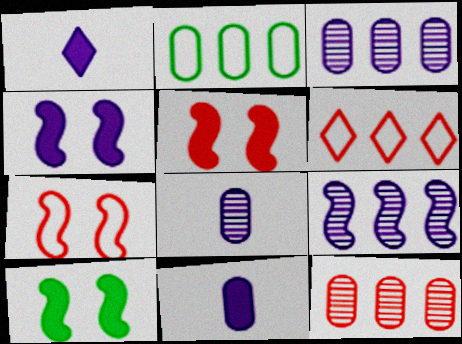[[4, 5, 10], 
[6, 8, 10]]